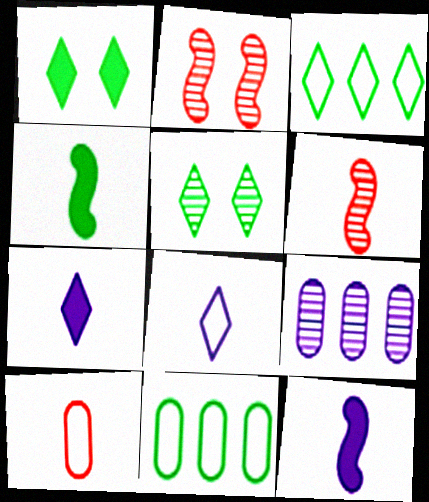[[2, 7, 11], 
[4, 5, 11], 
[5, 6, 9]]